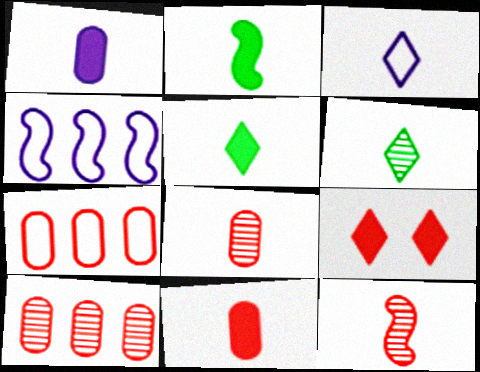[[2, 3, 8], 
[7, 9, 12]]